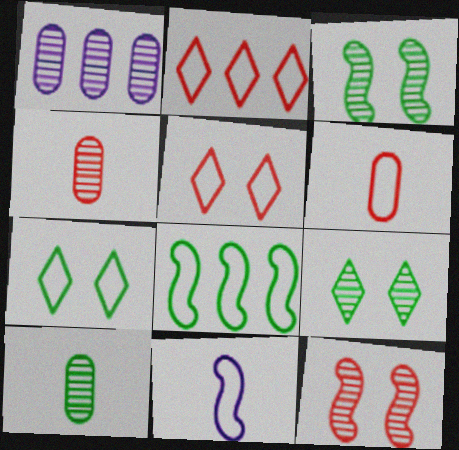[]